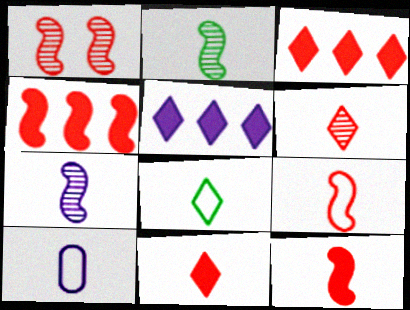[[1, 4, 9], 
[2, 10, 11], 
[8, 9, 10]]